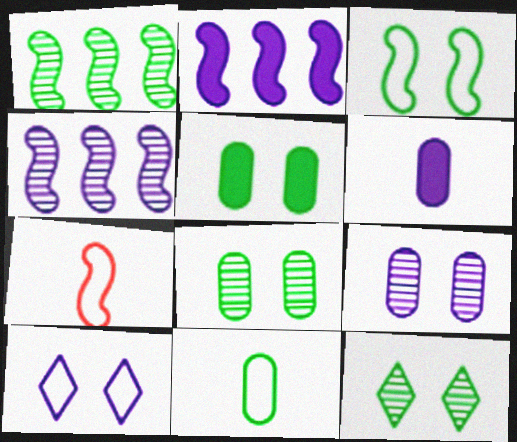[[3, 5, 12], 
[4, 6, 10]]